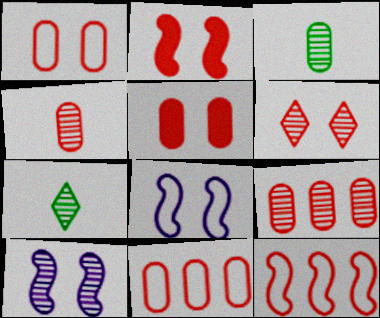[[1, 2, 6], 
[4, 5, 11], 
[7, 9, 10]]